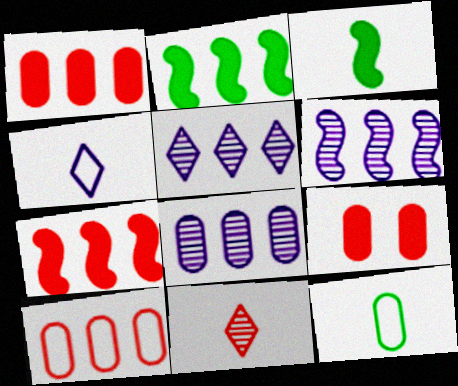[[2, 5, 10], 
[5, 6, 8], 
[8, 9, 12]]